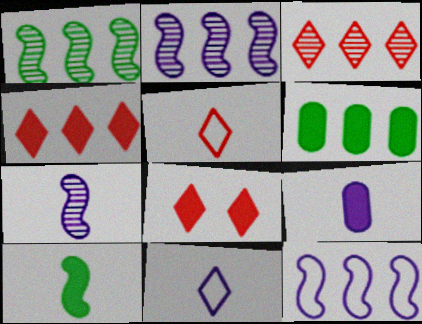[[3, 5, 8], 
[3, 6, 12], 
[7, 9, 11]]